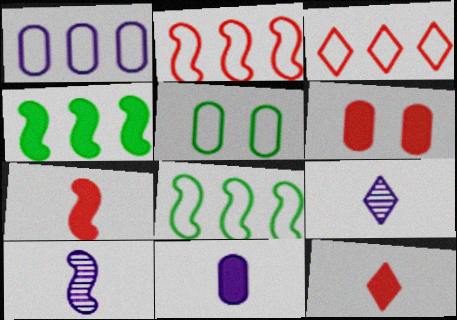[[1, 3, 8], 
[6, 8, 9]]